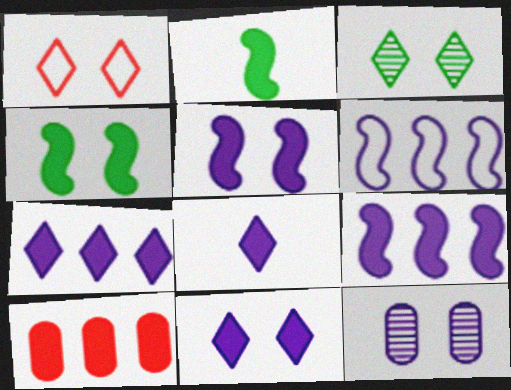[[1, 3, 11], 
[1, 4, 12], 
[2, 10, 11], 
[4, 8, 10], 
[6, 8, 12], 
[7, 8, 11]]